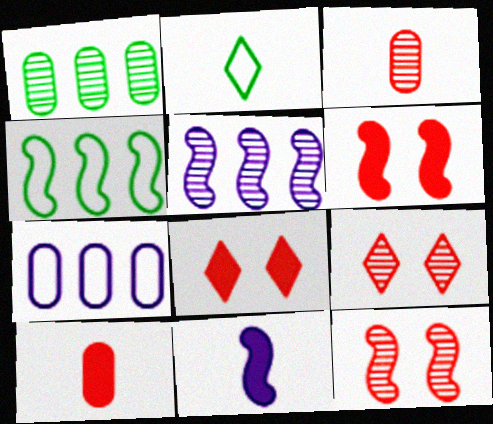[[2, 3, 11], 
[4, 11, 12]]